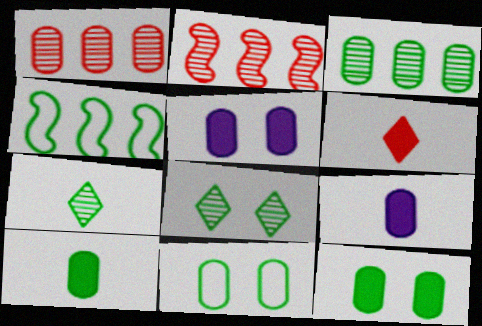[[1, 9, 11], 
[3, 10, 11], 
[4, 7, 12], 
[4, 8, 10]]